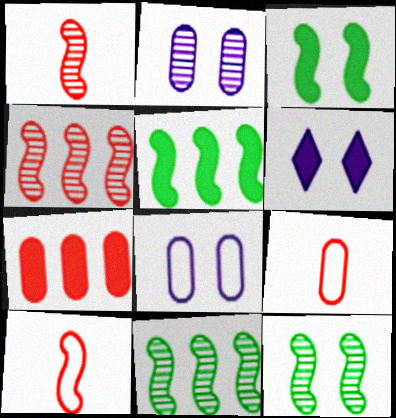[[6, 9, 11]]